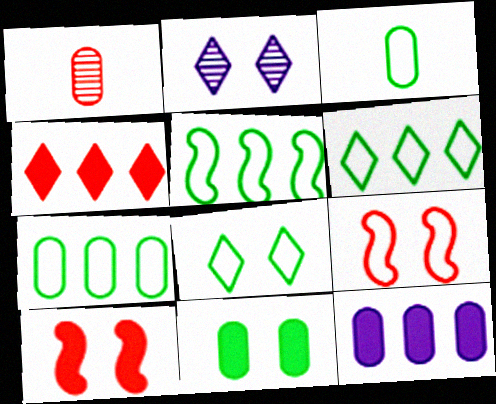[[1, 4, 9], 
[2, 9, 11], 
[3, 5, 8], 
[5, 6, 7]]